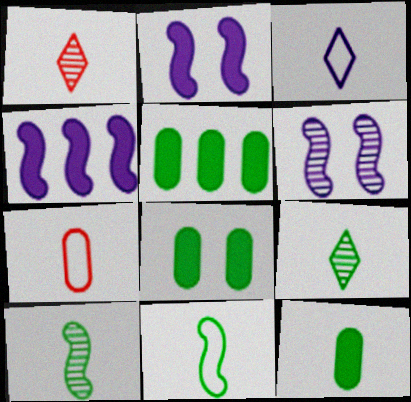[[3, 7, 11], 
[5, 8, 12], 
[9, 11, 12]]